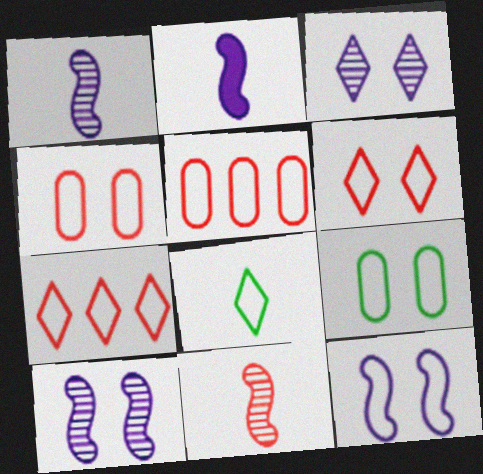[[5, 8, 12], 
[6, 9, 12]]